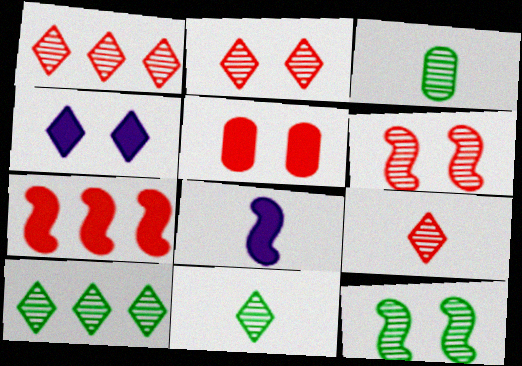[[1, 2, 9], 
[3, 10, 12]]